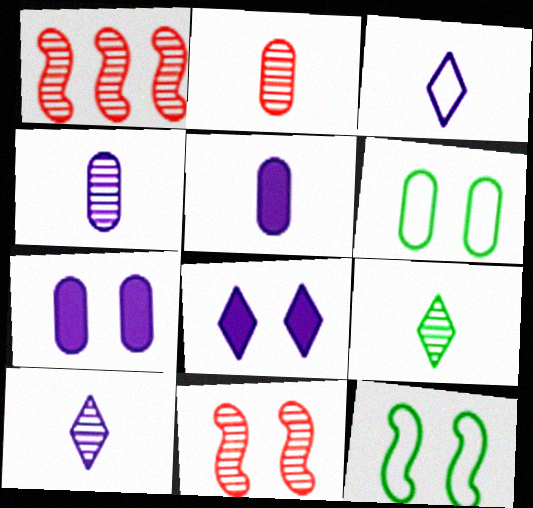[[6, 8, 11]]